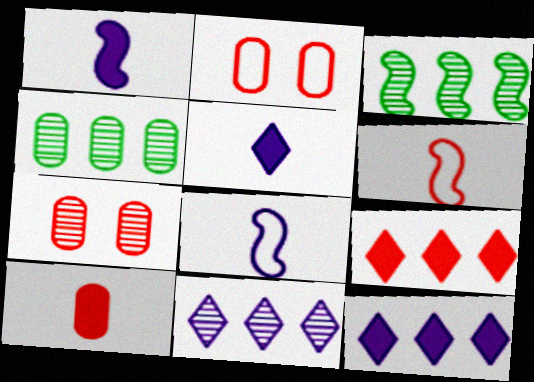[[2, 3, 5], 
[6, 7, 9]]